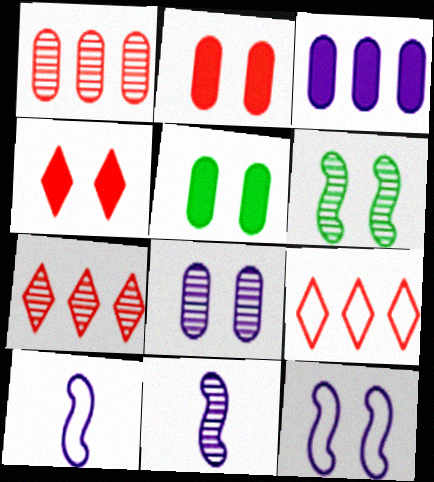[[5, 7, 10], 
[5, 9, 11]]